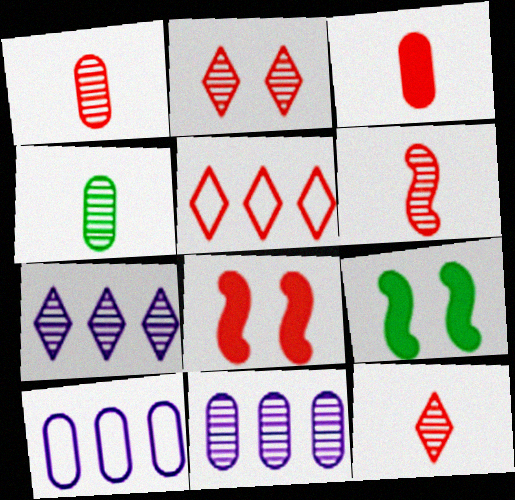[[1, 5, 8], 
[1, 6, 12], 
[9, 10, 12]]